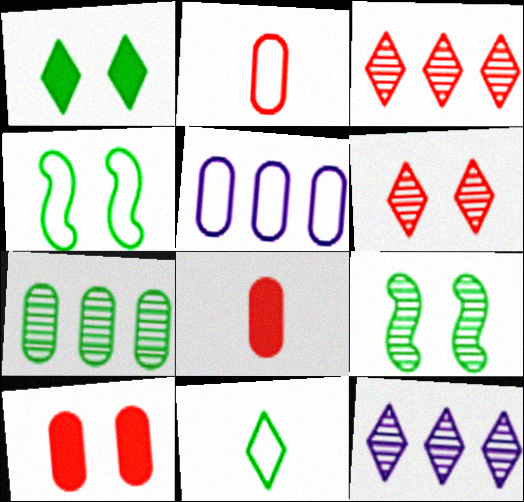[[4, 8, 12]]